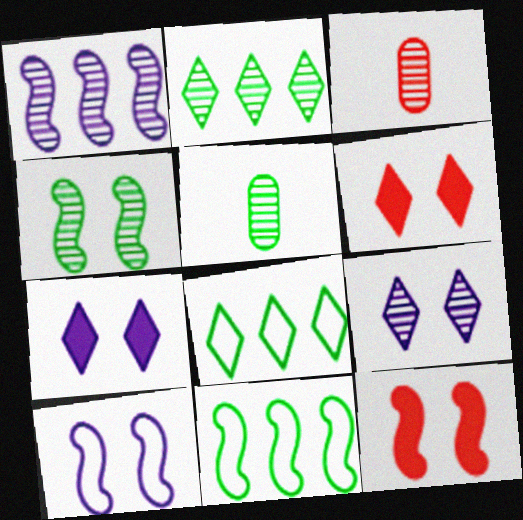[[2, 4, 5], 
[3, 7, 11], 
[4, 10, 12]]